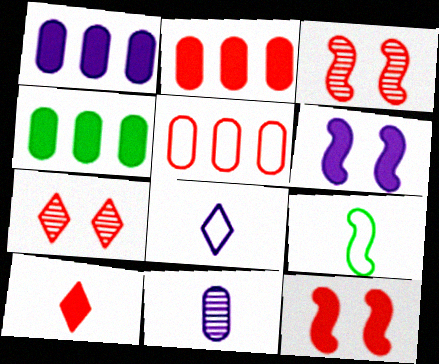[[1, 2, 4], 
[1, 7, 9], 
[2, 10, 12], 
[3, 4, 8], 
[3, 5, 10], 
[4, 6, 10], 
[9, 10, 11]]